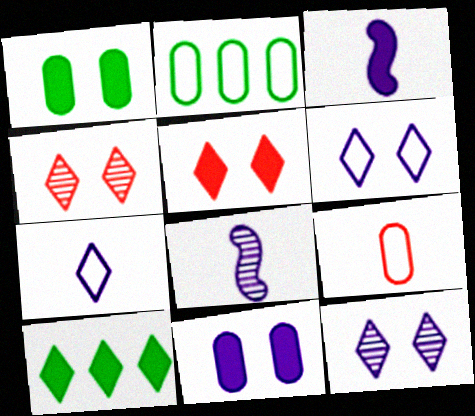[[2, 3, 4], 
[2, 5, 8], 
[4, 7, 10]]